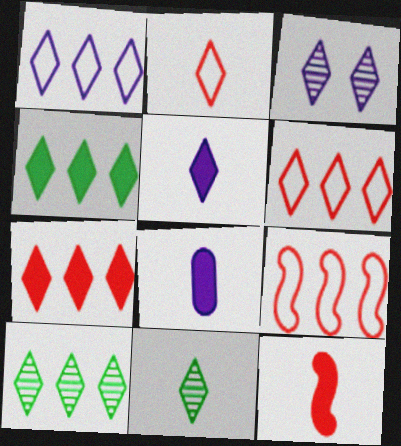[[1, 3, 5], 
[1, 7, 10], 
[2, 3, 4], 
[2, 5, 11]]